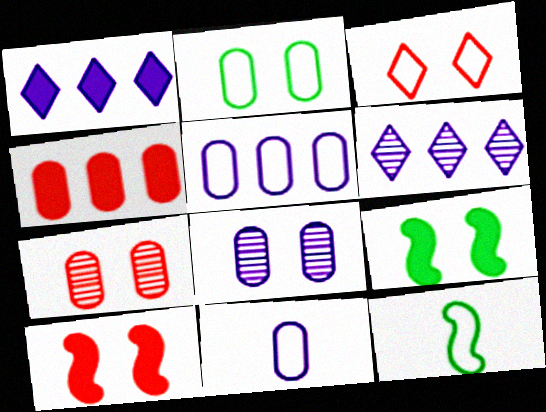[[1, 7, 12], 
[3, 5, 12], 
[3, 7, 10], 
[3, 8, 9]]